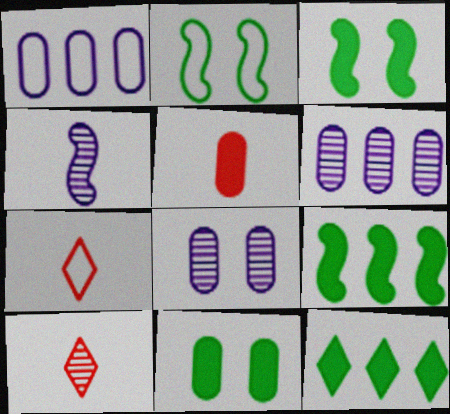[[1, 2, 7], 
[1, 3, 10], 
[3, 6, 7], 
[7, 8, 9]]